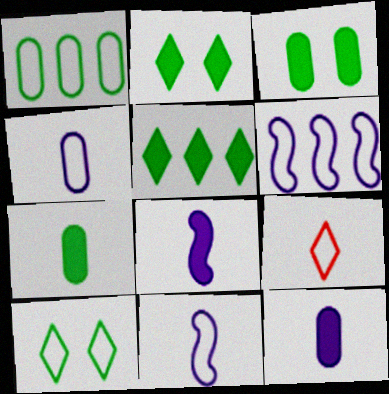[]